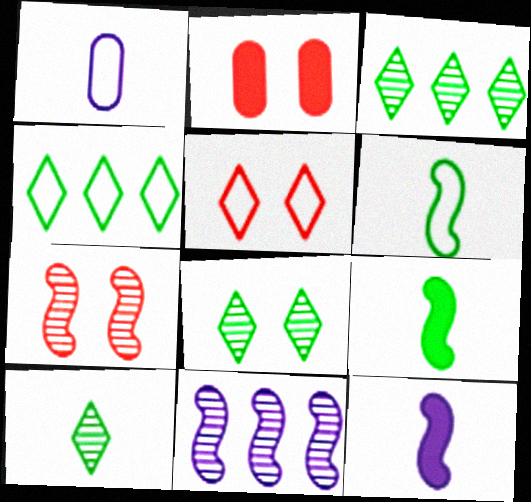[[2, 5, 7], 
[3, 8, 10]]